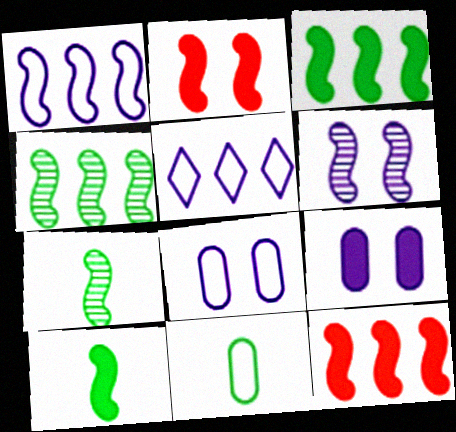[[1, 2, 7], 
[1, 4, 12]]